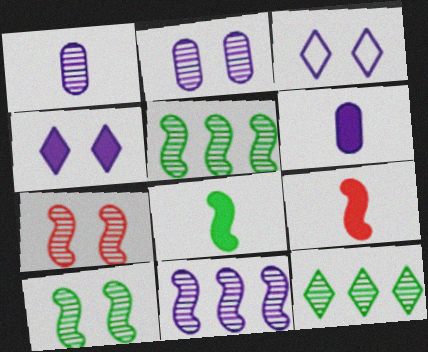[[1, 7, 12], 
[3, 6, 11]]